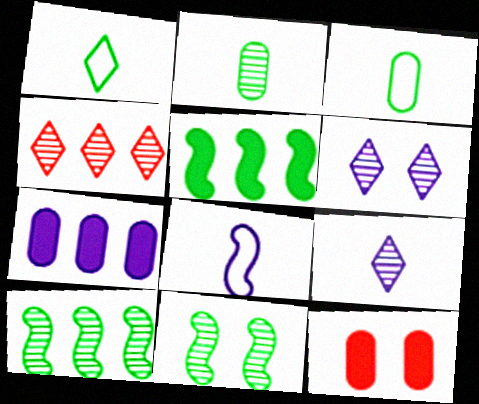[[6, 7, 8]]